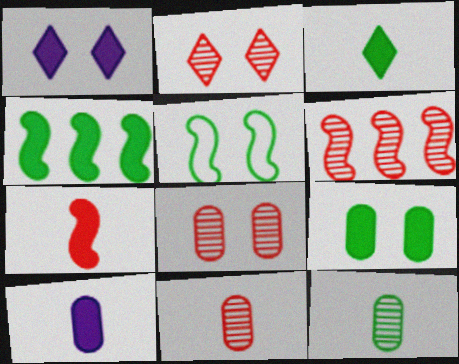[[1, 5, 8], 
[2, 6, 11], 
[3, 4, 9], 
[3, 7, 10]]